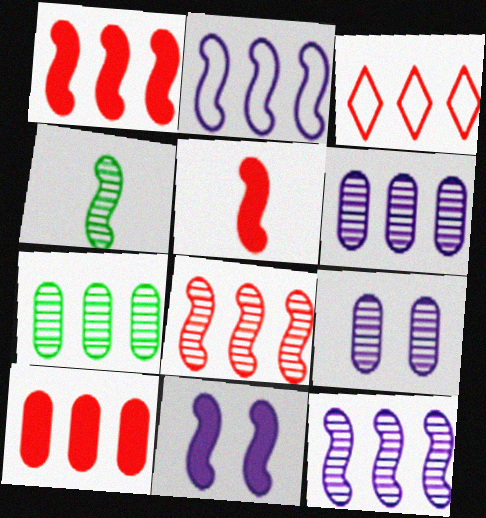[[3, 8, 10]]